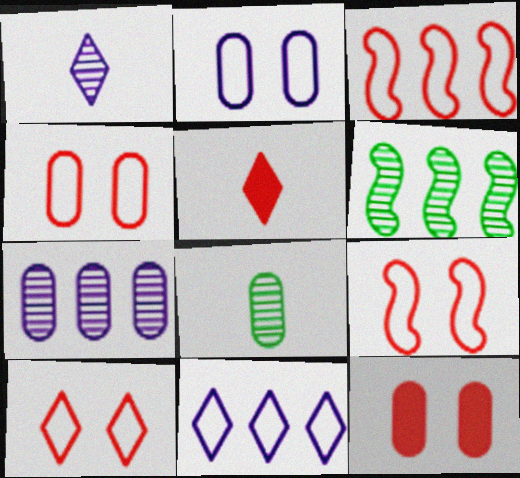[[2, 5, 6], 
[4, 9, 10]]